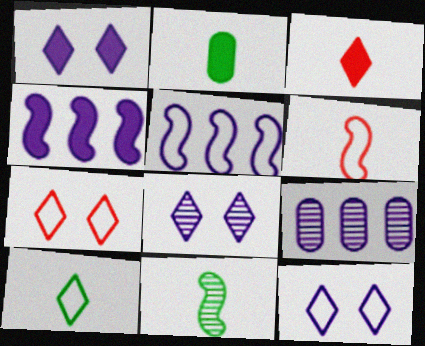[[1, 8, 12], 
[2, 10, 11]]